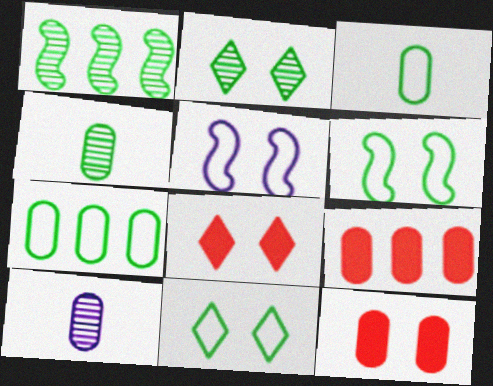[[1, 2, 4], 
[2, 5, 12], 
[7, 10, 12]]